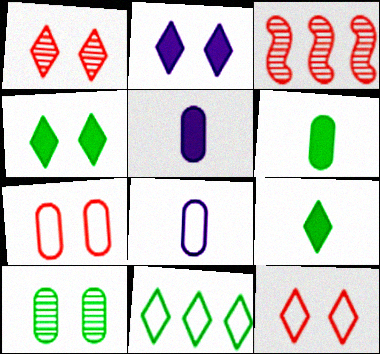[[3, 4, 8]]